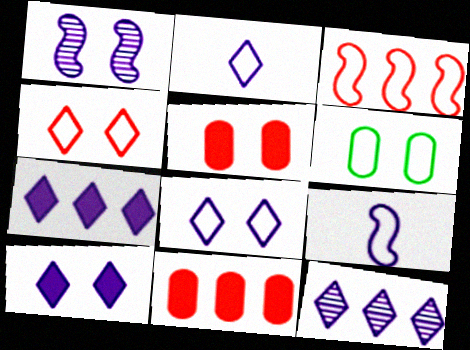[[2, 3, 6], 
[2, 10, 12]]